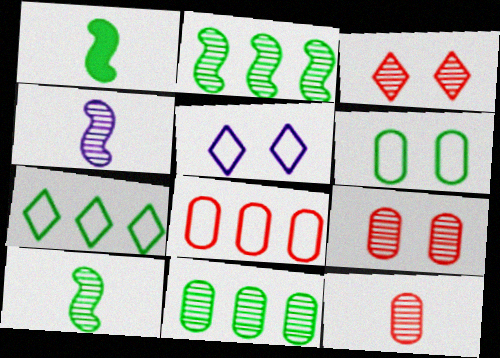[[3, 4, 11]]